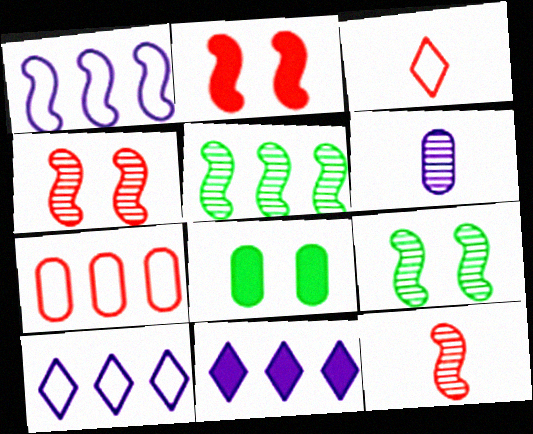[[5, 7, 11], 
[6, 7, 8], 
[8, 10, 12]]